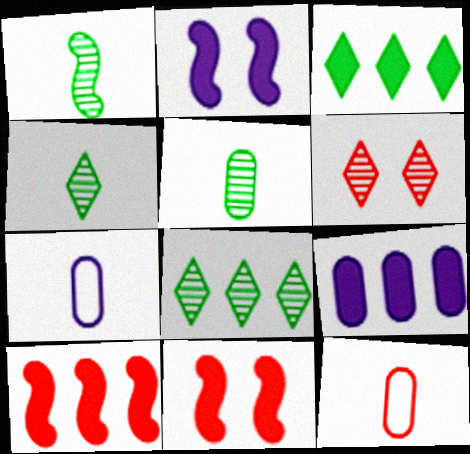[[1, 4, 5], 
[2, 8, 12], 
[3, 9, 10], 
[6, 10, 12], 
[7, 8, 11]]